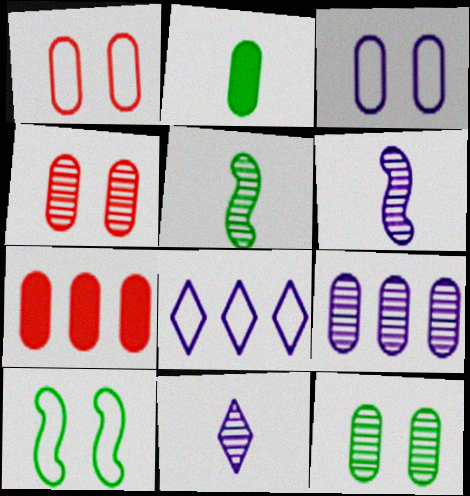[[1, 2, 9], 
[7, 10, 11]]